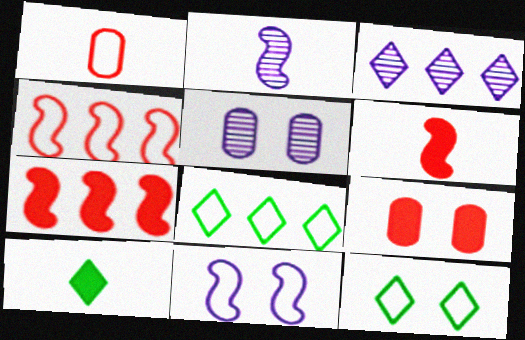[[1, 2, 10], 
[1, 8, 11], 
[2, 3, 5], 
[2, 8, 9], 
[4, 5, 10], 
[5, 6, 8]]